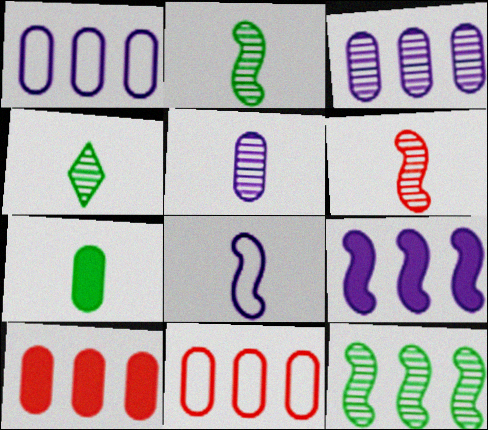[[4, 5, 6]]